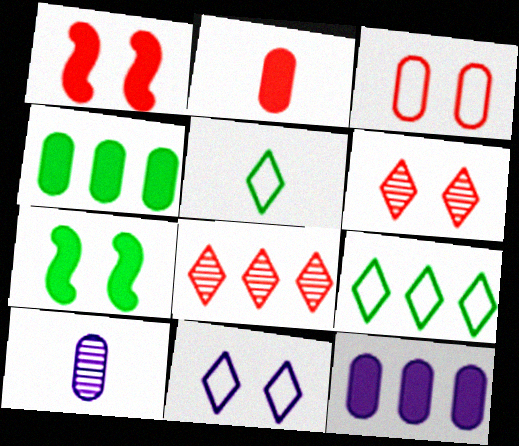[[1, 3, 6], 
[1, 9, 10], 
[3, 4, 10]]